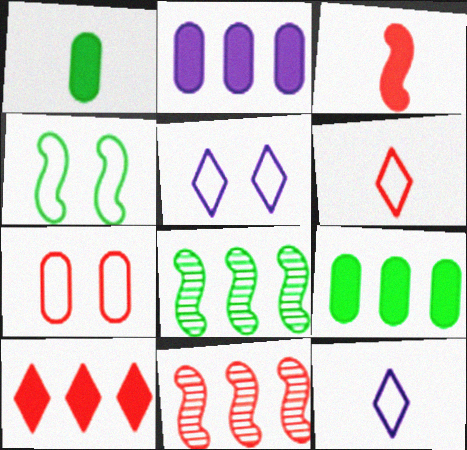[[1, 5, 11], 
[4, 5, 7]]